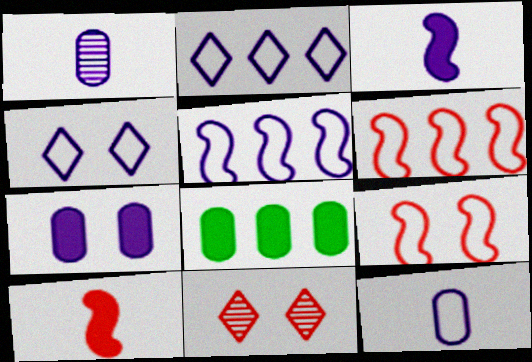[[4, 5, 12]]